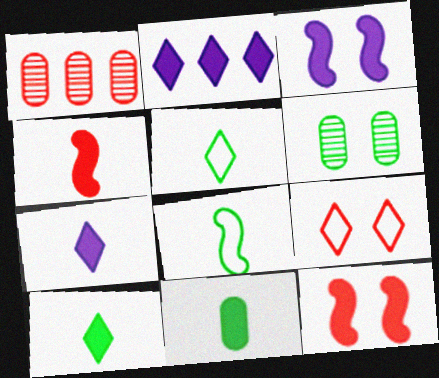[[1, 3, 5], 
[1, 4, 9], 
[2, 11, 12], 
[3, 6, 9], 
[4, 7, 11]]